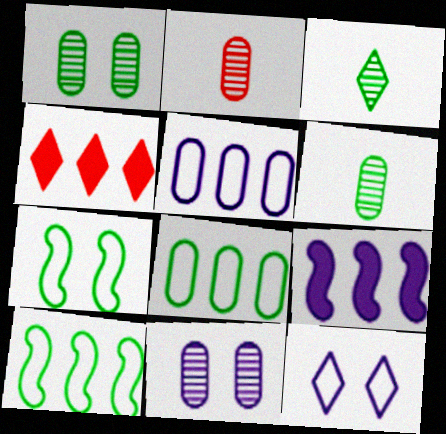[[3, 4, 12]]